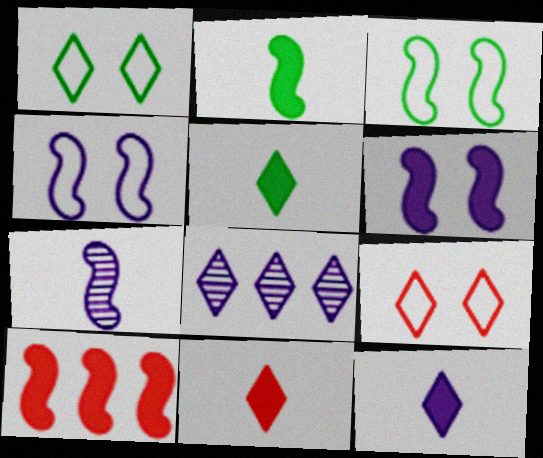[[1, 8, 11], 
[2, 6, 10], 
[3, 7, 10], 
[5, 8, 9], 
[5, 11, 12]]